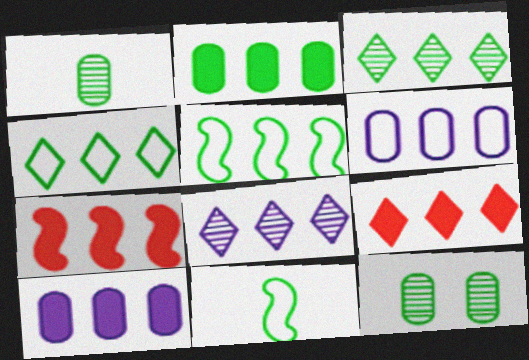[[2, 3, 5], 
[3, 6, 7], 
[4, 8, 9]]